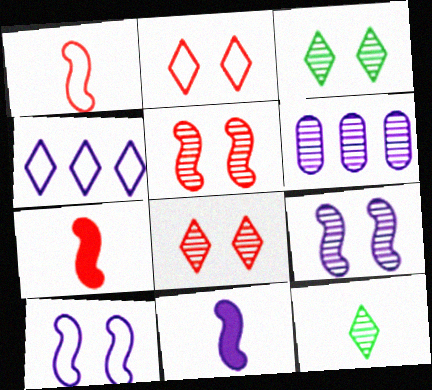[[5, 6, 12]]